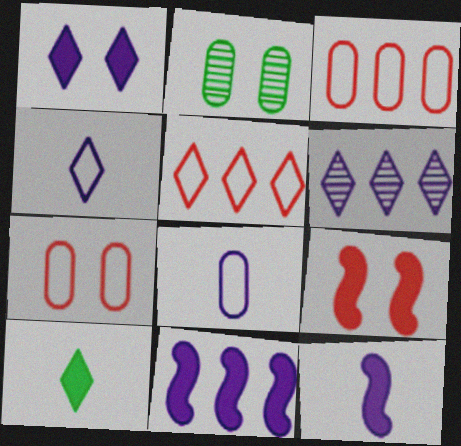[[1, 4, 6], 
[2, 5, 12]]